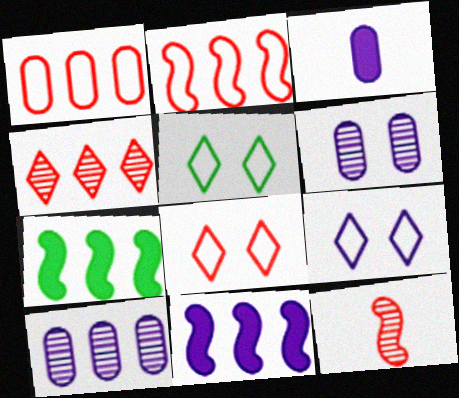[[5, 8, 9]]